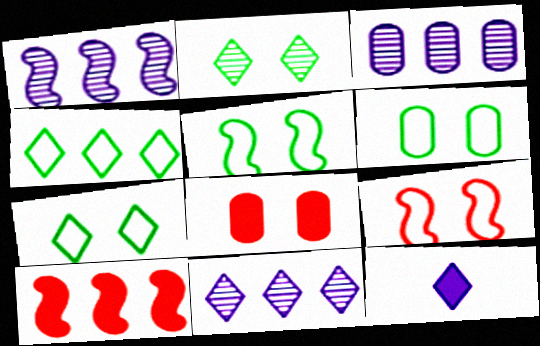[[1, 3, 11], 
[3, 4, 10], 
[5, 6, 7]]